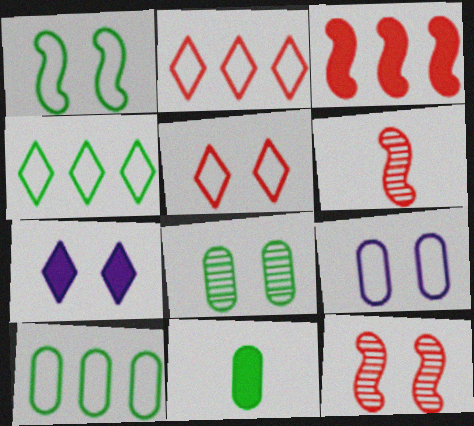[[1, 5, 9], 
[3, 7, 11], 
[6, 7, 10], 
[8, 10, 11]]